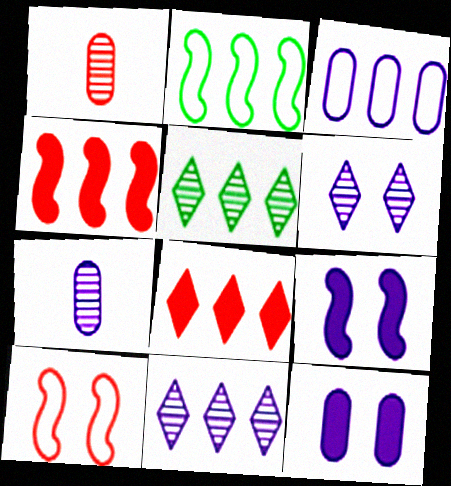[[1, 8, 10], 
[3, 4, 5], 
[3, 7, 12]]